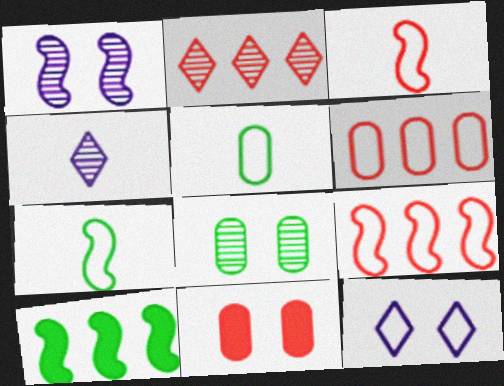[[1, 3, 10], 
[2, 3, 11], 
[5, 9, 12], 
[6, 7, 12]]